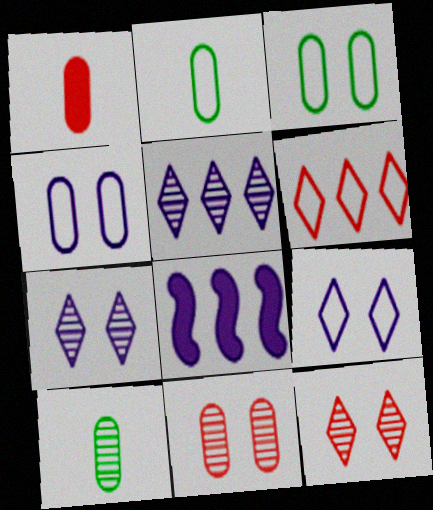[[2, 8, 12]]